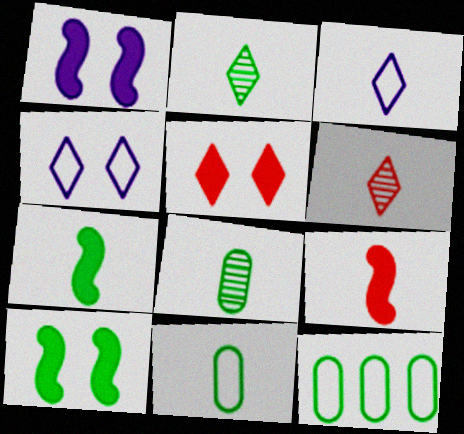[[1, 6, 12], 
[2, 7, 11], 
[2, 10, 12], 
[3, 8, 9]]